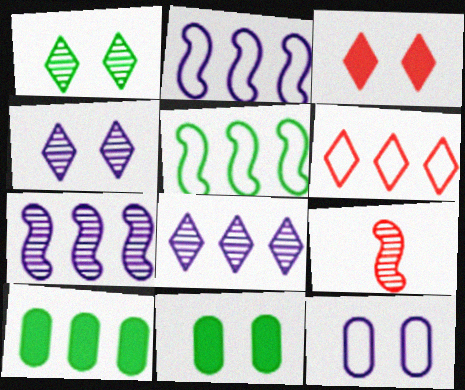[[6, 7, 10]]